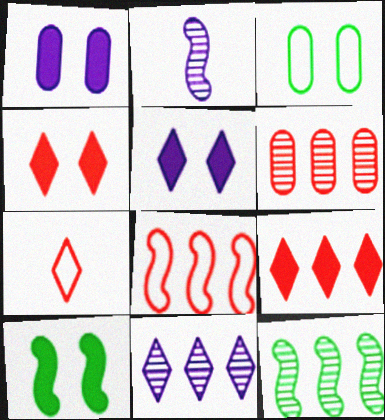[[1, 4, 10], 
[1, 7, 12], 
[2, 3, 9], 
[2, 8, 10], 
[6, 8, 9], 
[6, 11, 12]]